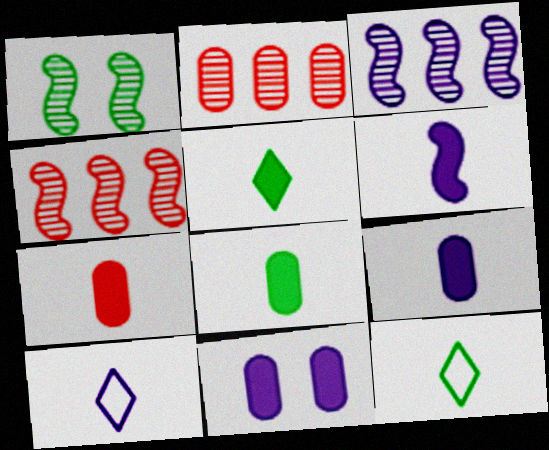[[3, 10, 11], 
[4, 11, 12], 
[5, 6, 7], 
[7, 8, 9]]